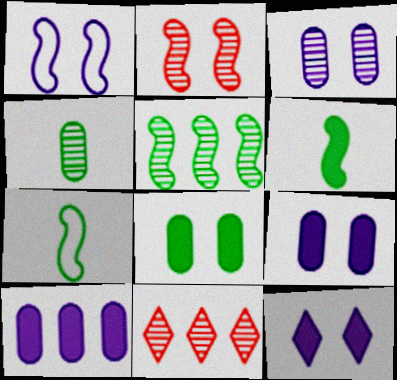[[1, 3, 12], 
[7, 9, 11]]